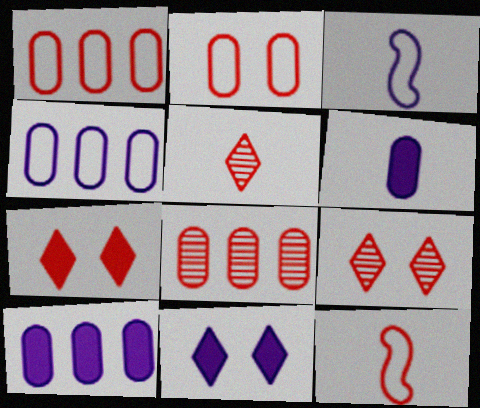[[7, 8, 12]]